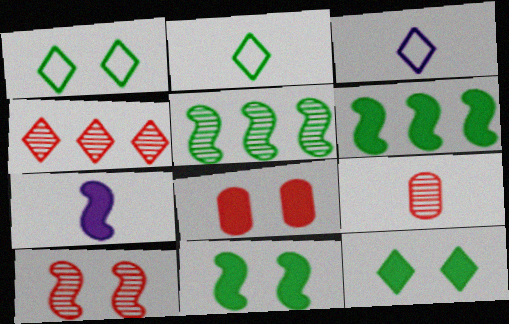[[2, 7, 9], 
[3, 4, 12], 
[3, 5, 8], 
[4, 9, 10]]